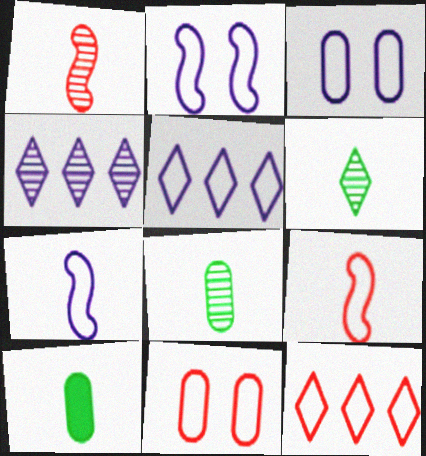[[3, 5, 7], 
[9, 11, 12]]